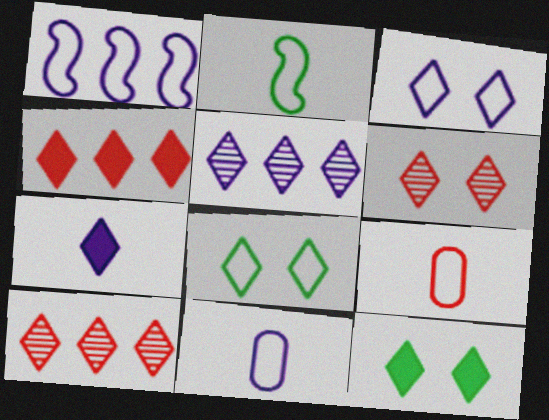[[1, 3, 11], 
[1, 8, 9], 
[3, 5, 7], 
[3, 6, 12], 
[4, 7, 12], 
[7, 8, 10]]